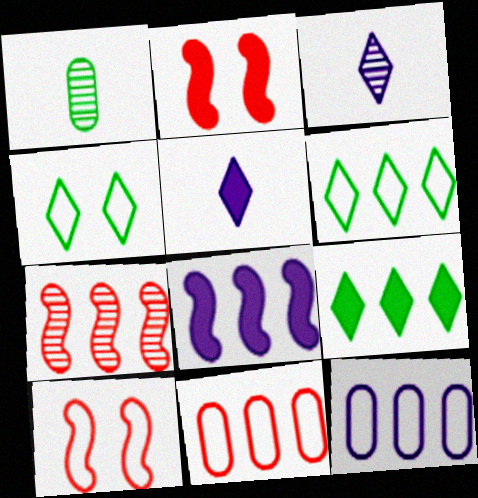[[7, 9, 12]]